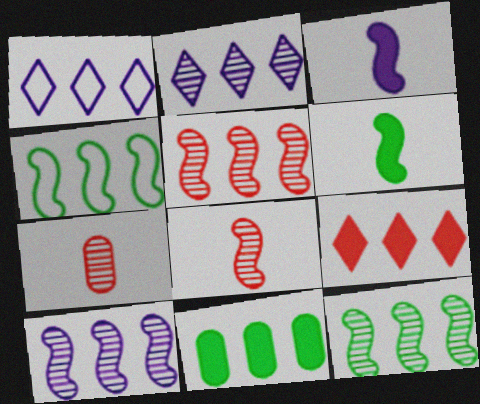[[1, 5, 11], 
[5, 10, 12]]